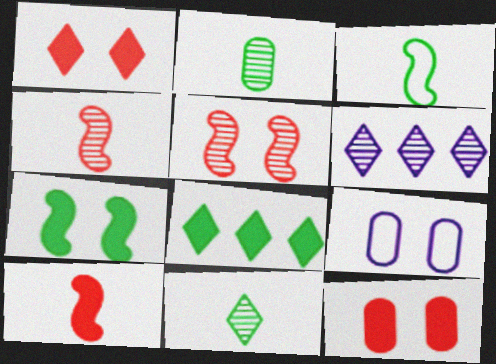[[2, 5, 6], 
[3, 6, 12], 
[4, 8, 9]]